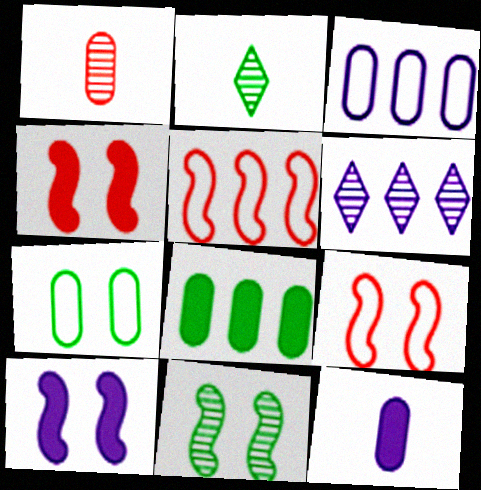[[1, 6, 11], 
[2, 3, 4], 
[5, 6, 8], 
[9, 10, 11]]